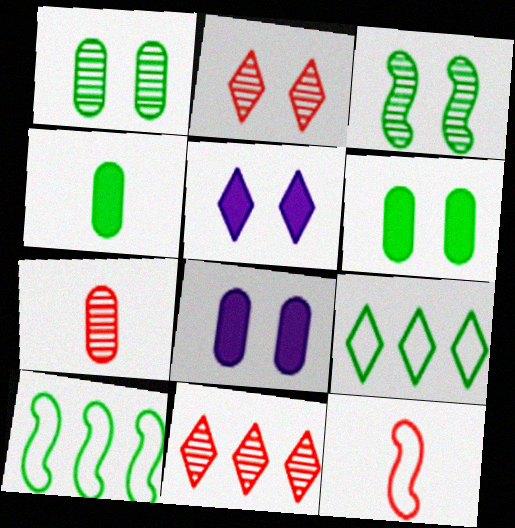[[3, 4, 9], 
[5, 7, 10]]